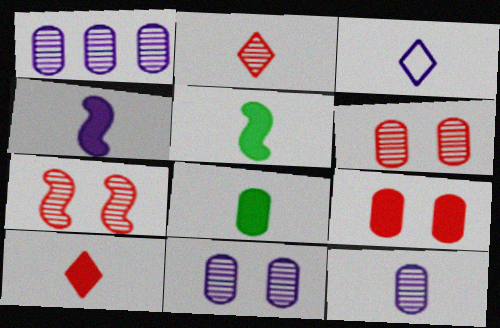[[1, 11, 12], 
[3, 4, 12], 
[4, 8, 10]]